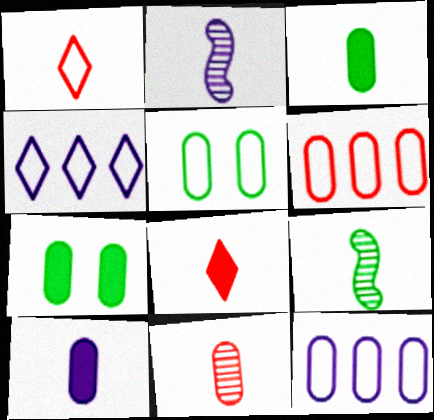[[1, 2, 3], 
[1, 9, 10], 
[7, 11, 12]]